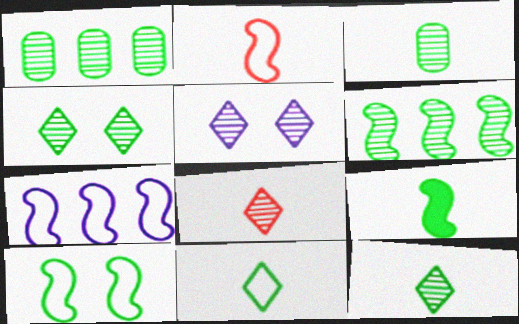[[2, 7, 10], 
[3, 4, 6], 
[3, 9, 11], 
[6, 9, 10]]